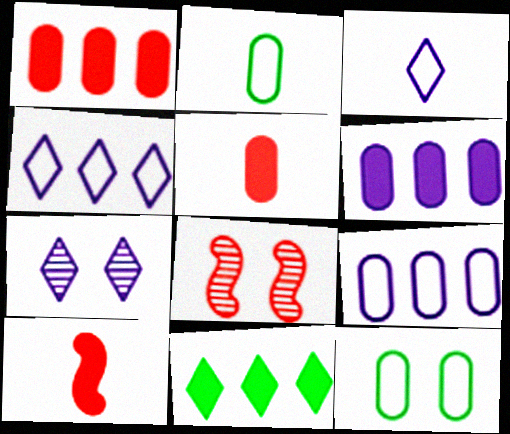[]